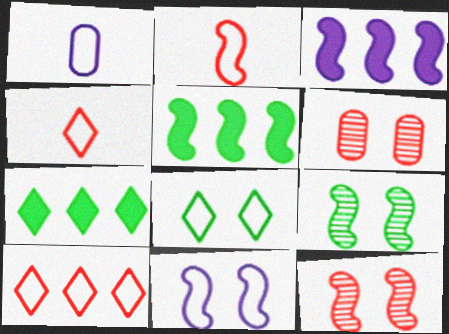[[1, 7, 12], 
[2, 3, 9]]